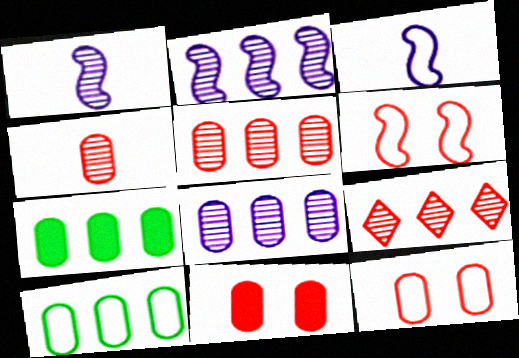[]